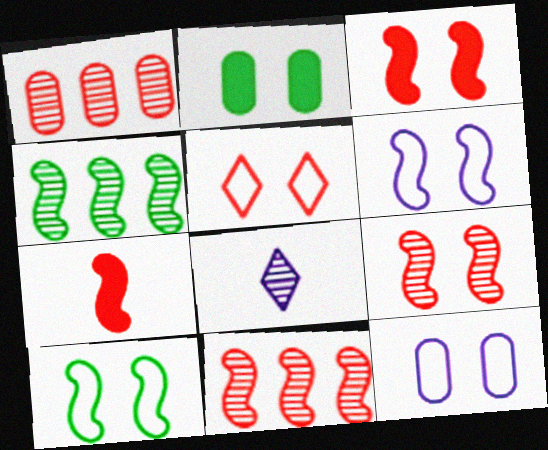[[1, 5, 7], 
[4, 6, 7], 
[5, 10, 12]]